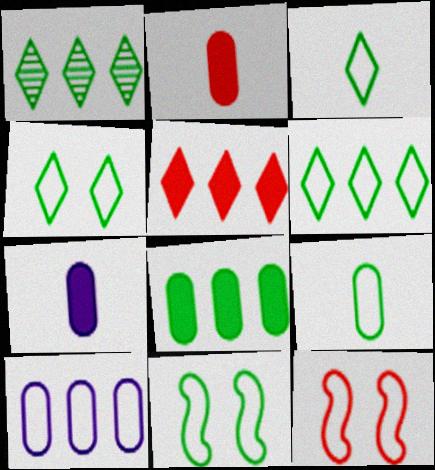[[1, 7, 12], 
[3, 4, 6], 
[3, 10, 12], 
[6, 9, 11]]